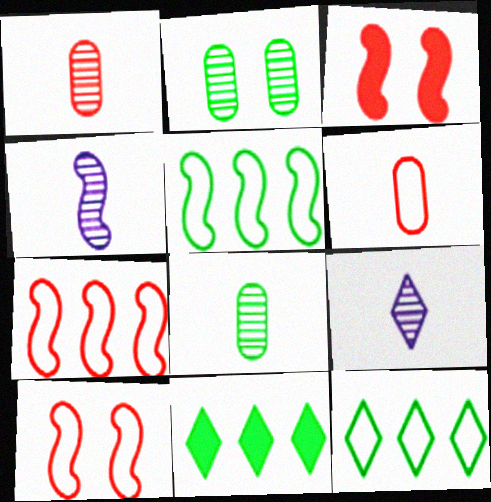[[3, 4, 5]]